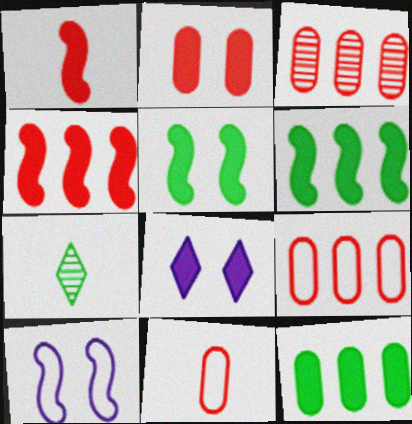[[1, 8, 12], 
[2, 3, 11], 
[2, 5, 8]]